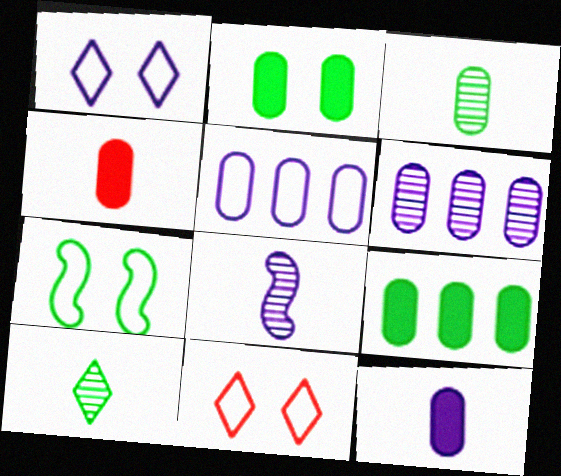[[7, 9, 10], 
[8, 9, 11]]